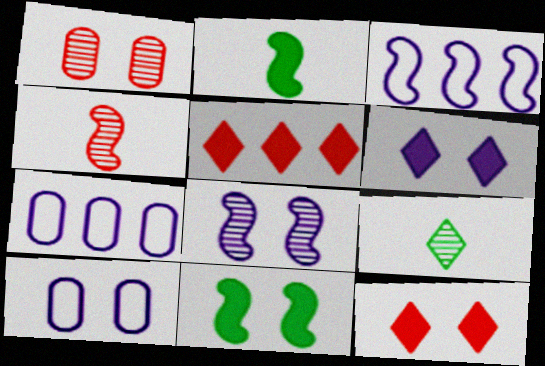[[3, 4, 11], 
[6, 8, 10]]